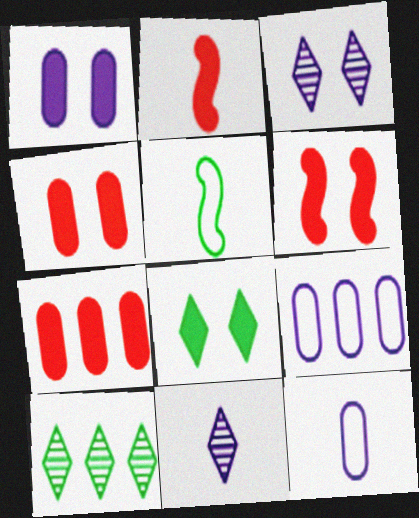[[1, 6, 8], 
[3, 5, 7], 
[6, 10, 12]]